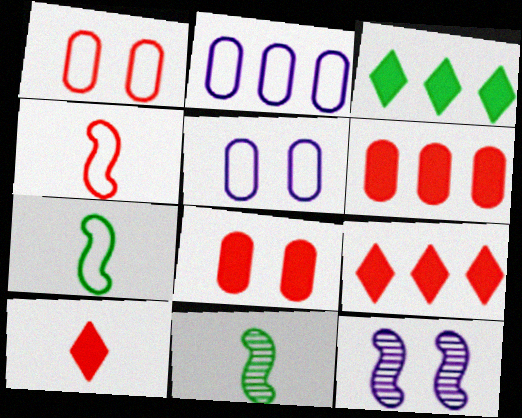[[5, 9, 11]]